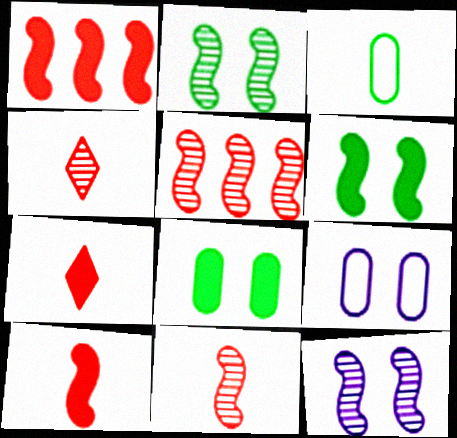[]